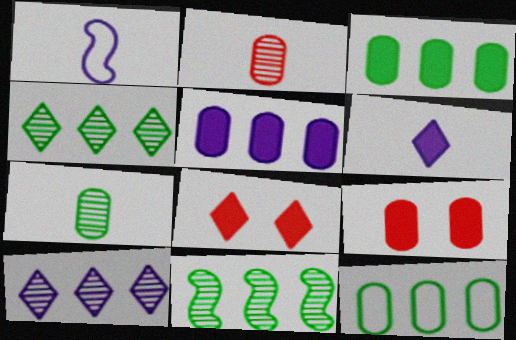[[1, 4, 9]]